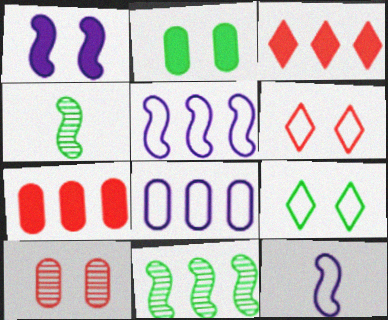[[1, 9, 10], 
[3, 8, 11]]